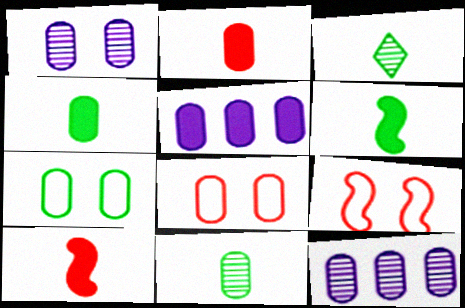[[2, 7, 12], 
[3, 5, 9], 
[4, 8, 12], 
[5, 8, 11]]